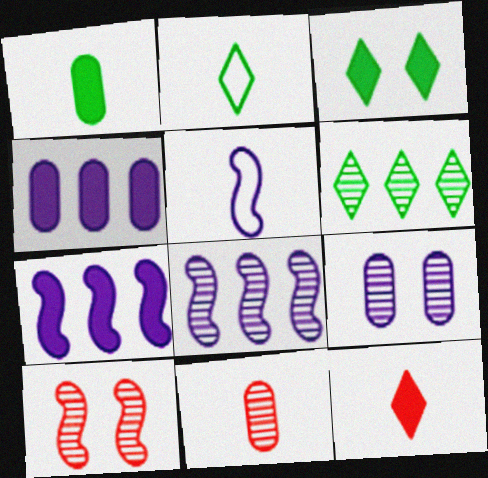[[2, 3, 6], 
[2, 4, 10]]